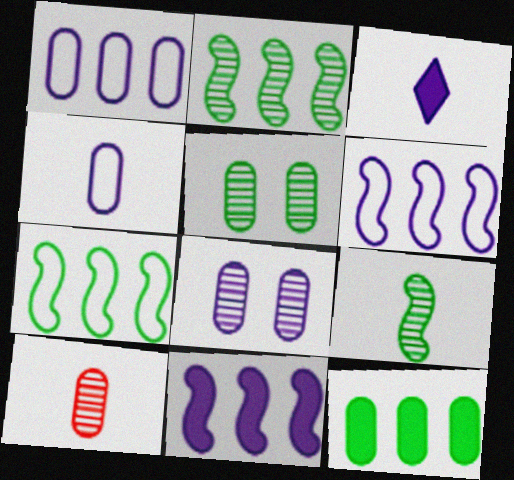[[3, 6, 8]]